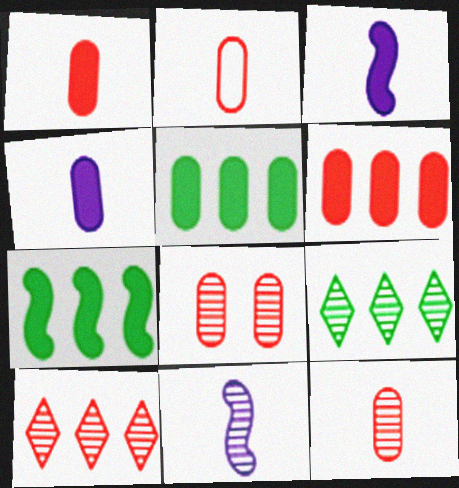[[1, 2, 12], 
[2, 6, 8], 
[8, 9, 11]]